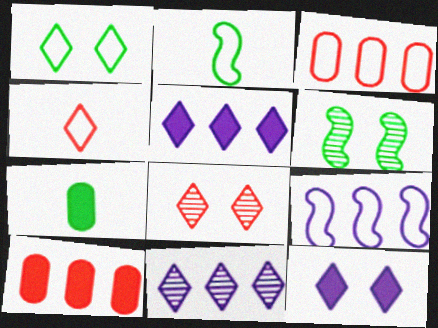[[1, 8, 12], 
[7, 8, 9]]